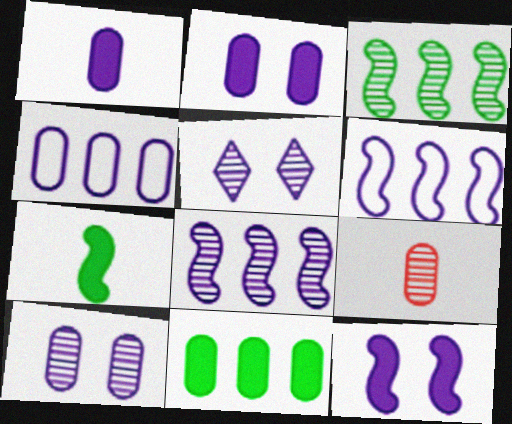[[1, 4, 10], 
[1, 5, 6], 
[3, 5, 9]]